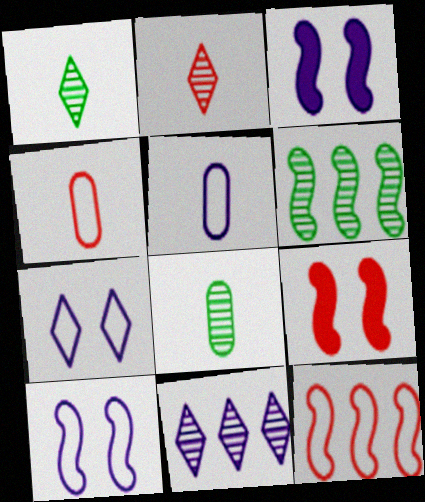[[3, 5, 11]]